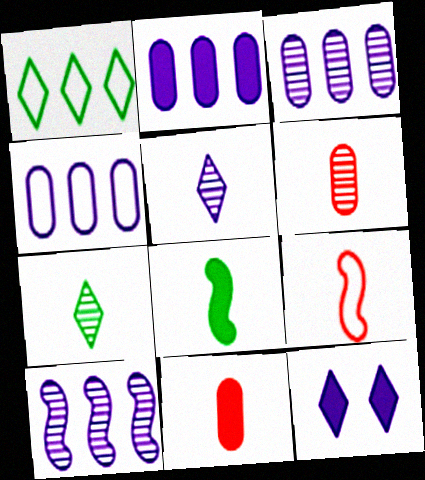[[2, 3, 4]]